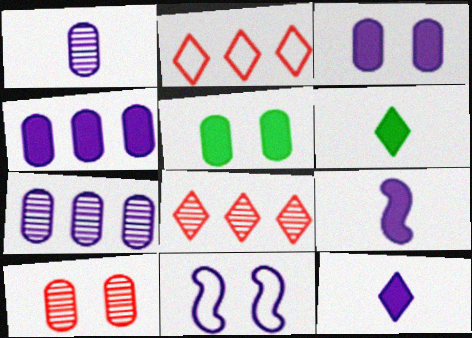[[7, 11, 12]]